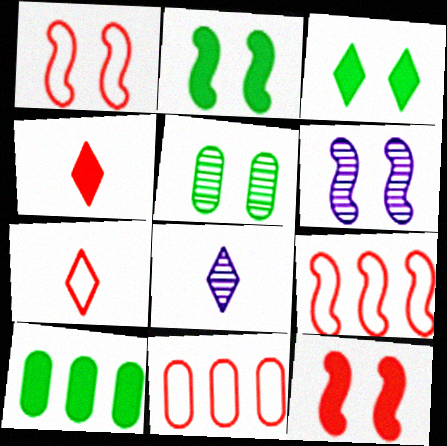[[1, 2, 6], 
[1, 7, 11], 
[1, 8, 10], 
[2, 8, 11], 
[6, 7, 10]]